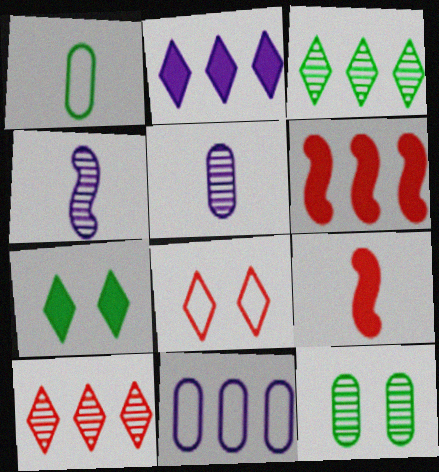[[3, 6, 11], 
[4, 10, 12]]